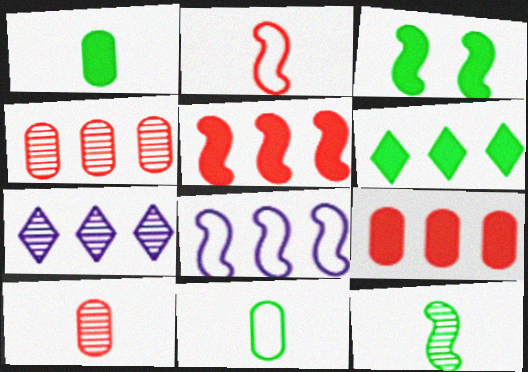[[1, 3, 6], 
[4, 6, 8]]